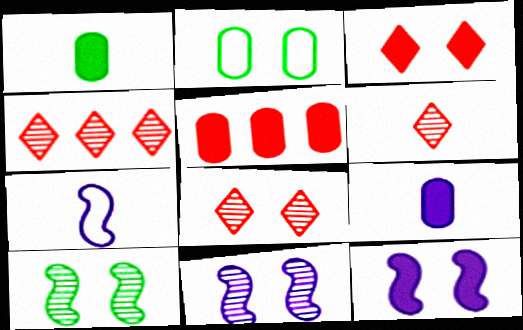[[1, 6, 7], 
[2, 3, 11], 
[2, 8, 12], 
[4, 6, 8]]